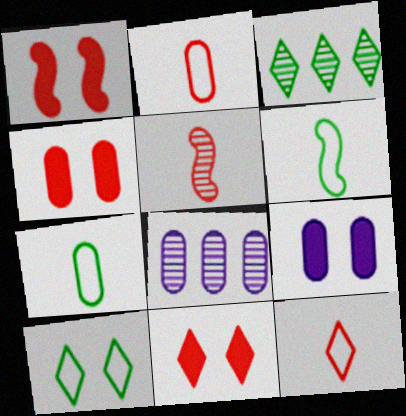[[1, 4, 11], 
[4, 7, 8], 
[6, 8, 11]]